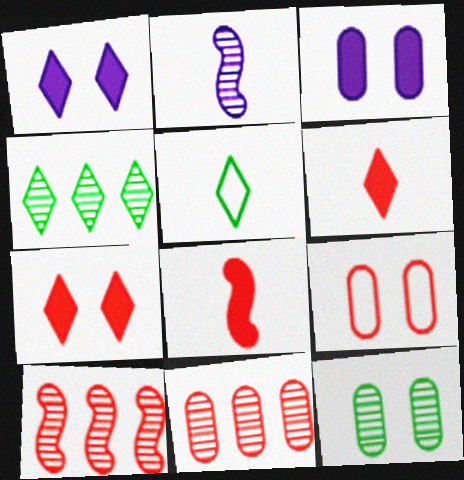[[3, 5, 10], 
[3, 9, 12], 
[6, 9, 10]]